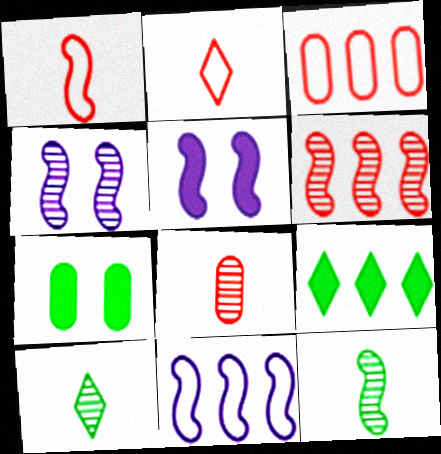[[3, 5, 10], 
[4, 6, 12]]